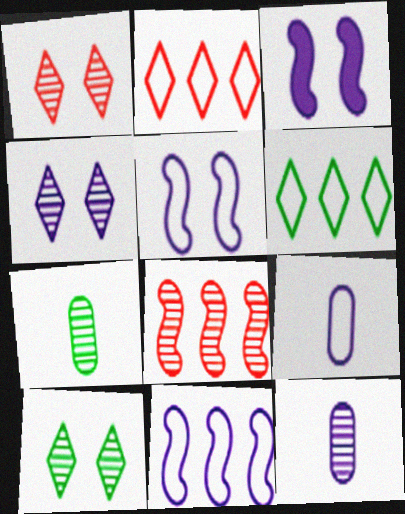[[1, 4, 10], 
[2, 3, 7], 
[4, 7, 8], 
[8, 10, 12]]